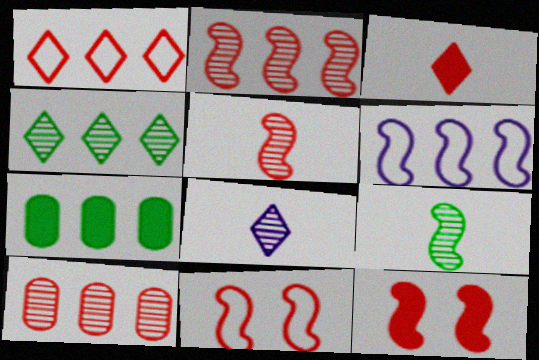[[3, 10, 11], 
[6, 9, 12], 
[7, 8, 11]]